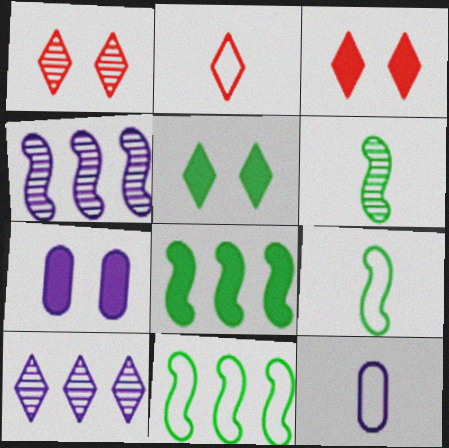[[1, 8, 12], 
[2, 5, 10], 
[2, 9, 12]]